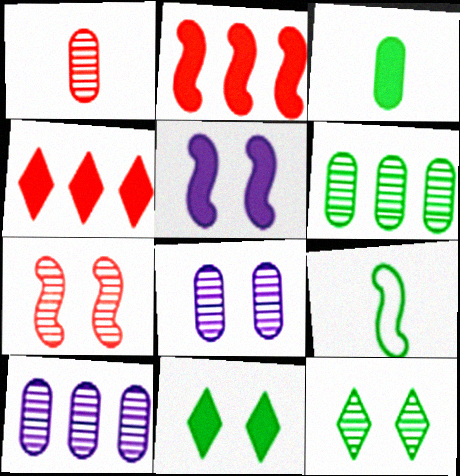[[1, 6, 8], 
[3, 4, 5], 
[4, 8, 9], 
[6, 9, 11], 
[7, 8, 12]]